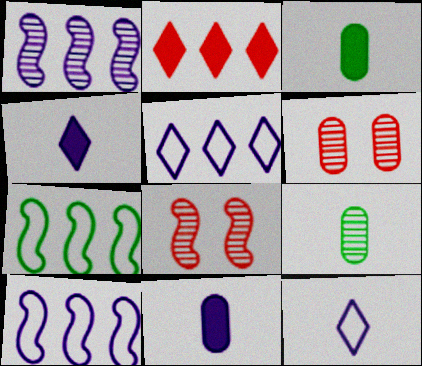[[3, 5, 8], 
[4, 6, 7]]